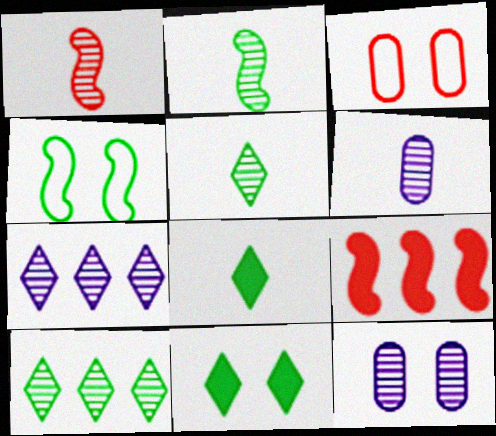[[1, 5, 6], 
[1, 10, 12]]